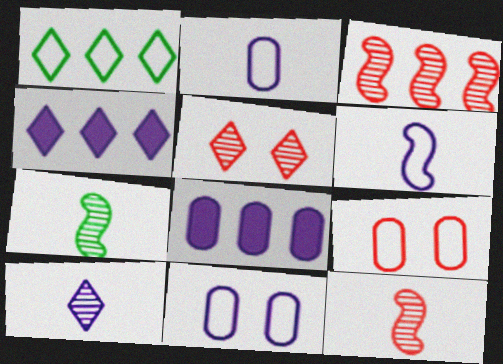[[1, 3, 8], 
[1, 6, 9], 
[4, 7, 9]]